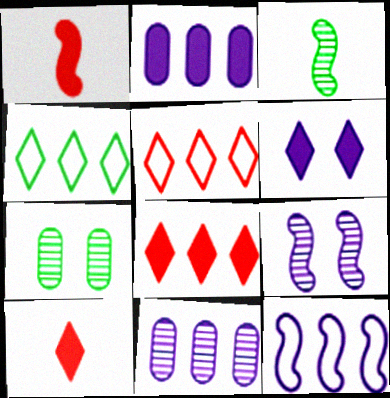[[7, 10, 12]]